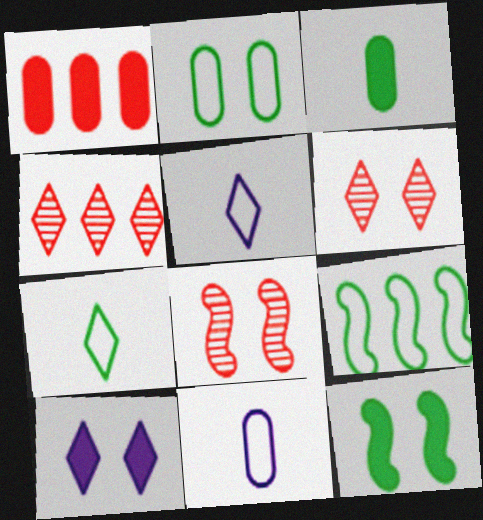[[2, 7, 9], 
[2, 8, 10], 
[4, 7, 10], 
[4, 11, 12]]